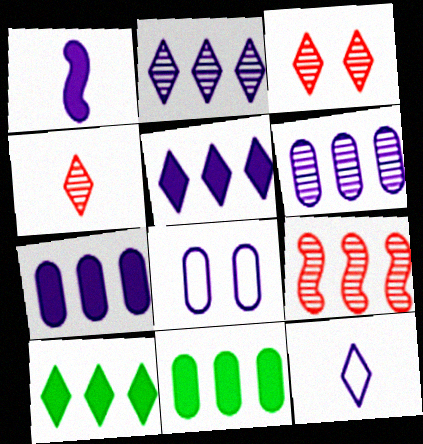[[1, 2, 8], 
[3, 10, 12]]